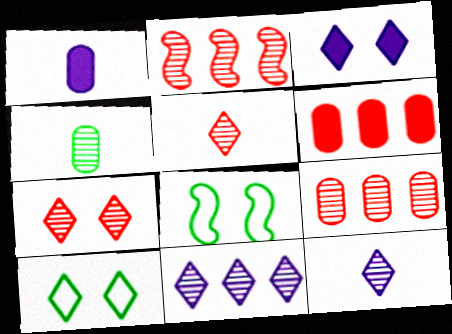[[1, 2, 10], 
[3, 7, 10], 
[6, 8, 12]]